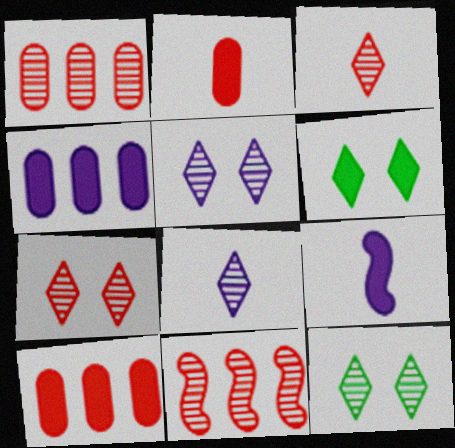[[5, 7, 12], 
[6, 9, 10]]